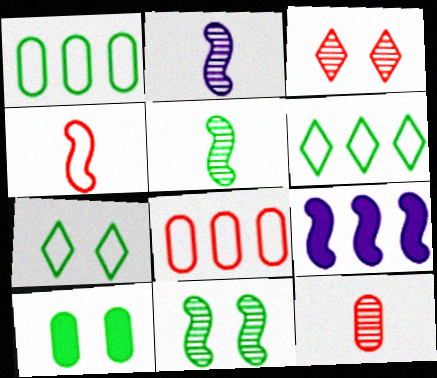[[4, 9, 11], 
[5, 6, 10], 
[7, 9, 12], 
[7, 10, 11]]